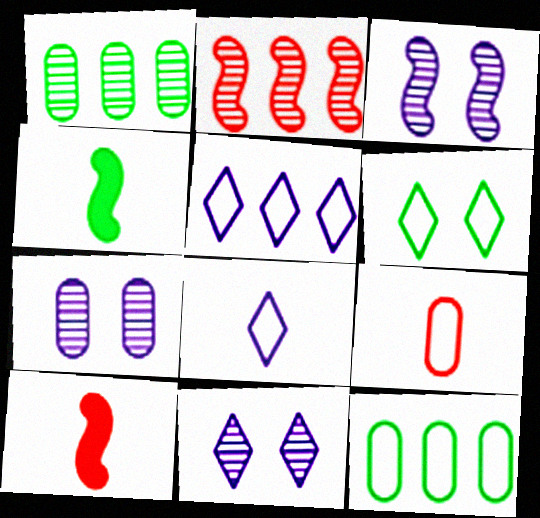[[1, 4, 6], 
[3, 7, 11], 
[10, 11, 12]]